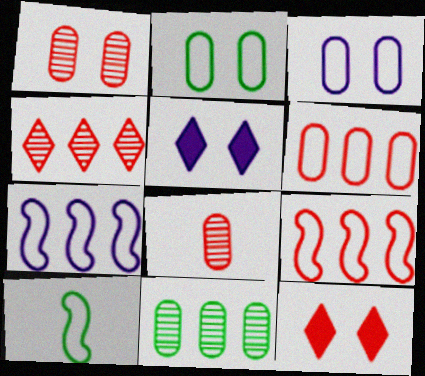[[8, 9, 12]]